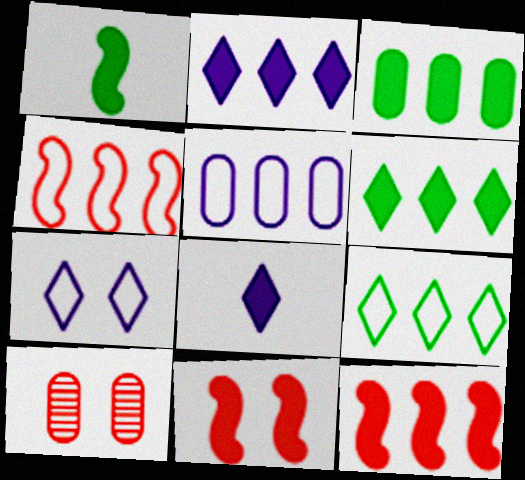[[2, 3, 12], 
[3, 8, 11], 
[4, 5, 9]]